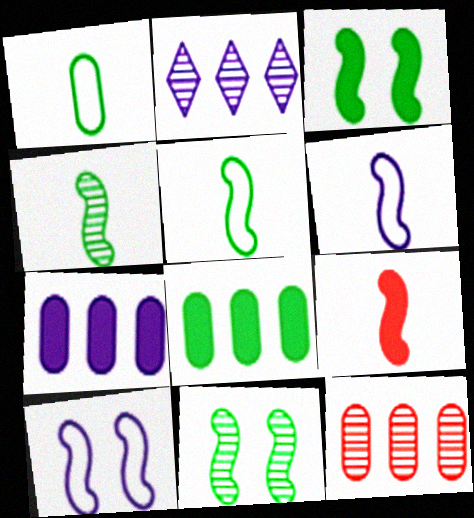[[4, 6, 9]]